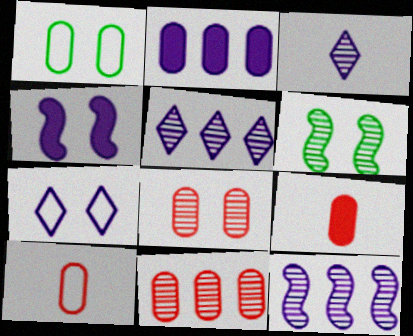[[3, 6, 11]]